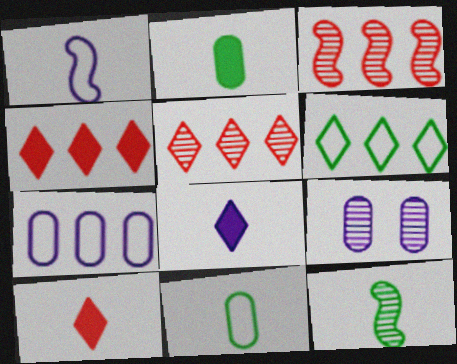[[5, 9, 12]]